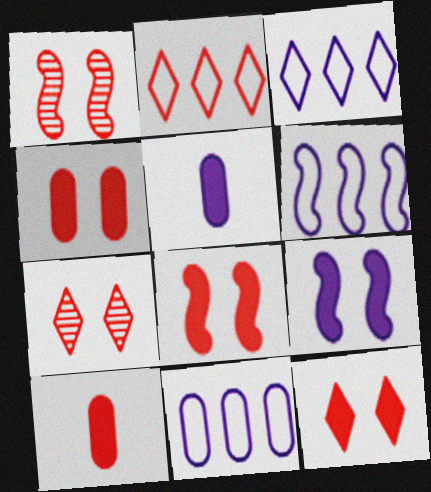[[1, 2, 10], 
[3, 6, 11], 
[4, 8, 12]]